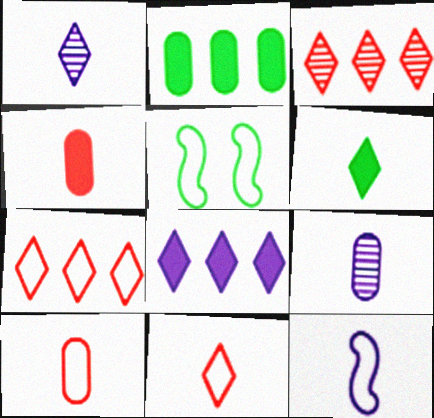[[1, 6, 11]]